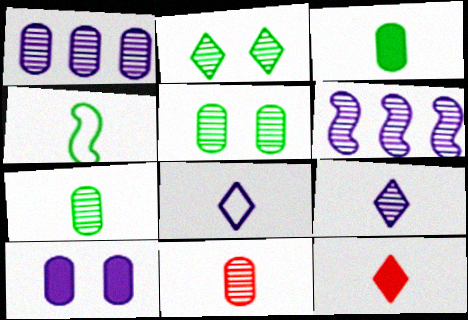[[1, 5, 11], 
[2, 6, 11], 
[6, 8, 10]]